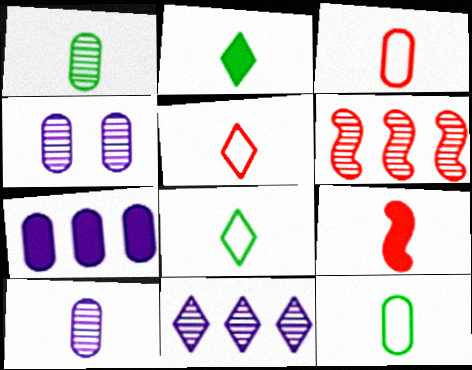[[8, 9, 10]]